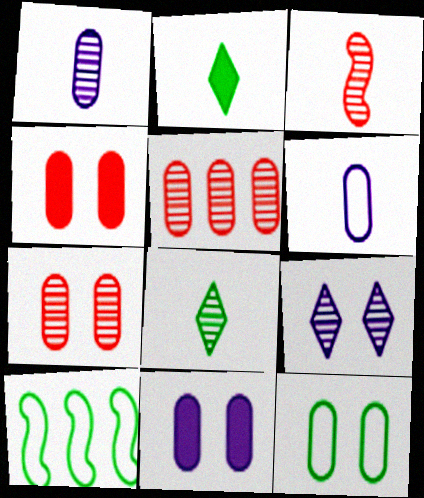[[1, 3, 8], 
[2, 3, 6], 
[7, 11, 12]]